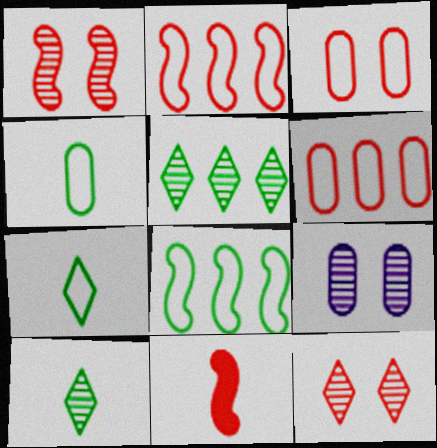[[1, 2, 11], 
[6, 11, 12]]